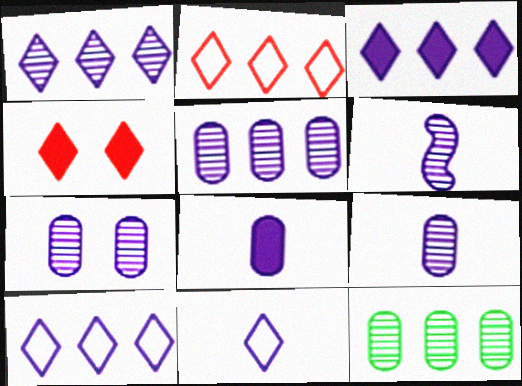[[1, 3, 10], 
[1, 6, 7], 
[5, 7, 9], 
[6, 8, 11]]